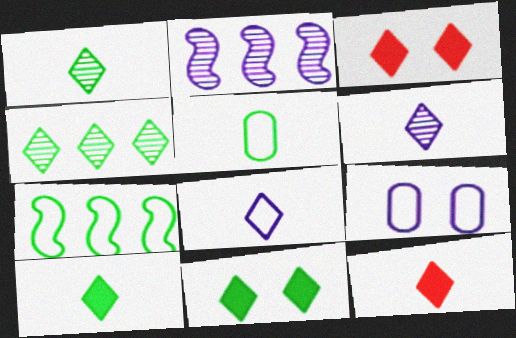[[1, 8, 12], 
[2, 3, 5], 
[3, 4, 8]]